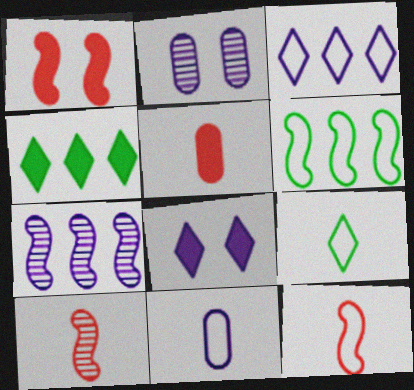[[2, 4, 12], 
[7, 8, 11], 
[9, 11, 12]]